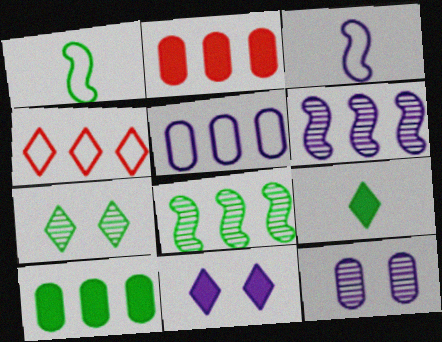[[1, 7, 10], 
[2, 3, 7], 
[4, 6, 10]]